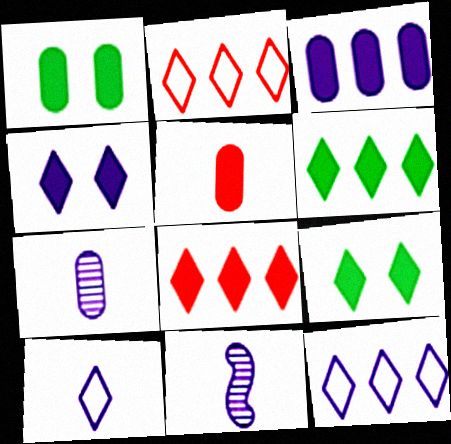[[1, 2, 11], 
[1, 3, 5]]